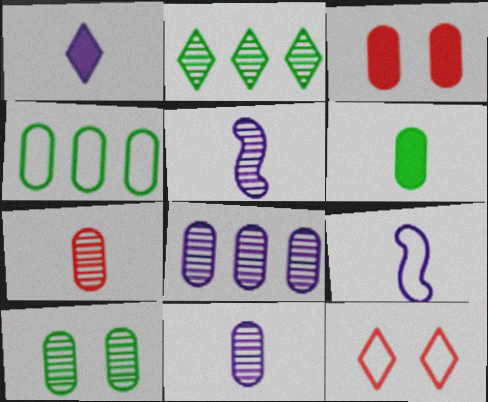[[1, 2, 12], 
[1, 9, 11], 
[2, 3, 9], 
[3, 4, 11], 
[4, 6, 10], 
[4, 9, 12], 
[7, 8, 10]]